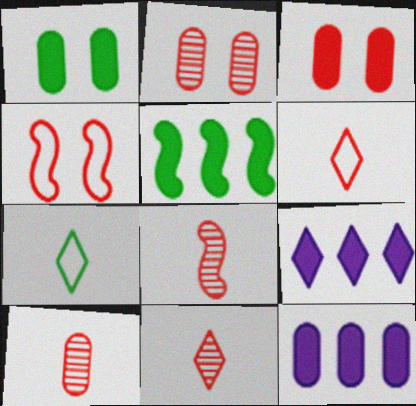[[8, 10, 11]]